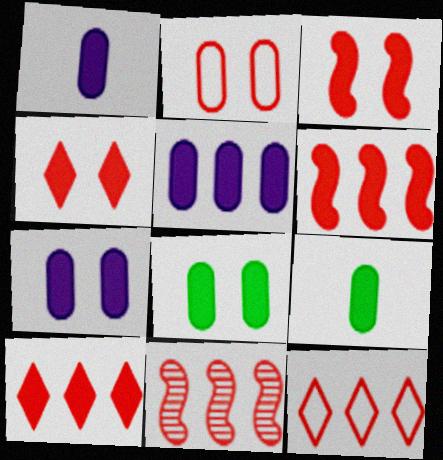[[1, 5, 7]]